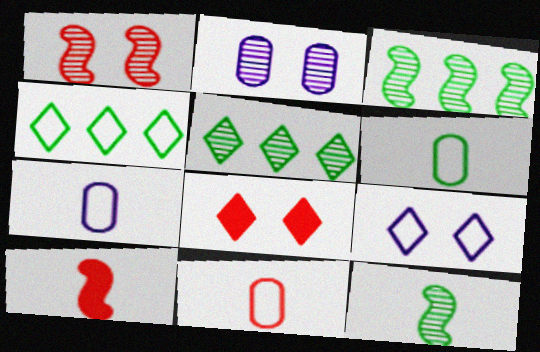[[2, 4, 10], 
[3, 7, 8], 
[6, 7, 11]]